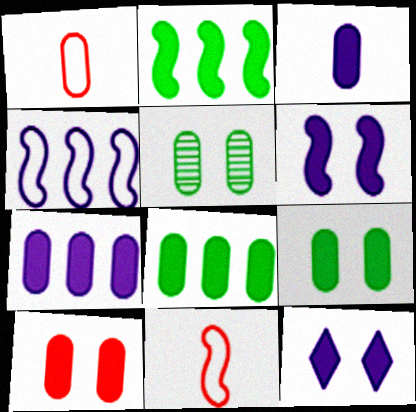[[1, 5, 7], 
[3, 8, 10]]